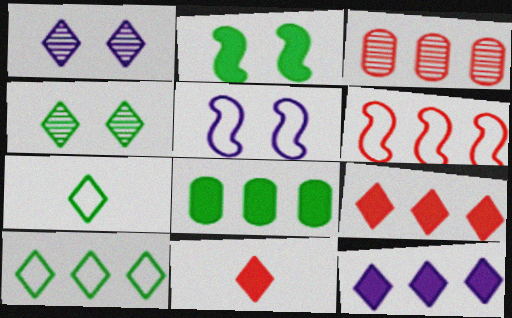[[1, 7, 9], 
[1, 10, 11], 
[3, 6, 9]]